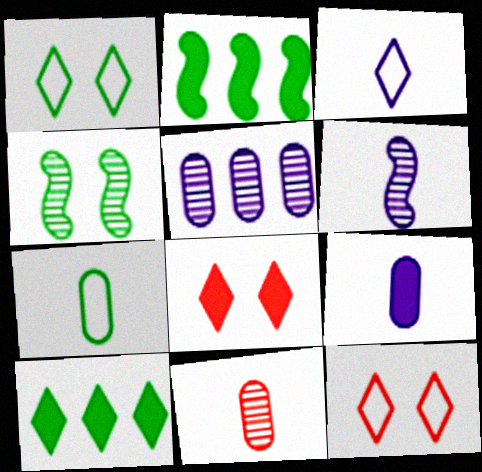[[2, 8, 9], 
[3, 6, 9], 
[4, 7, 10], 
[7, 9, 11]]